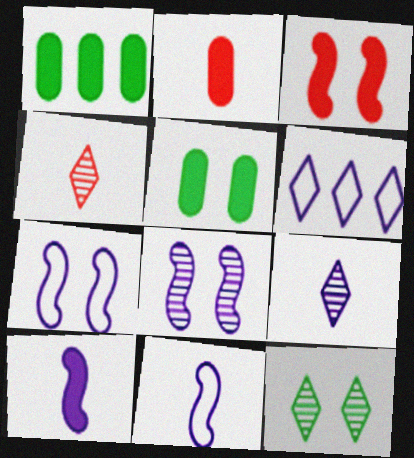[[1, 4, 7]]